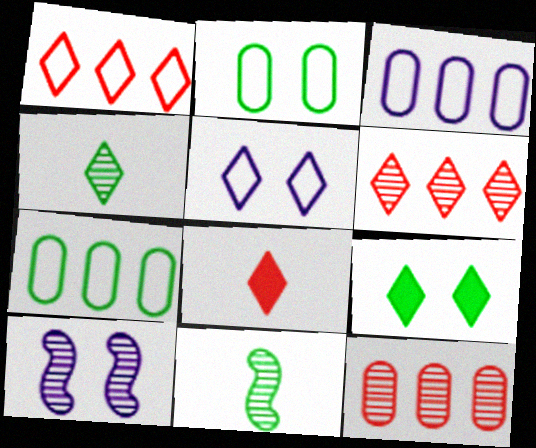[[4, 10, 12], 
[7, 8, 10], 
[7, 9, 11]]